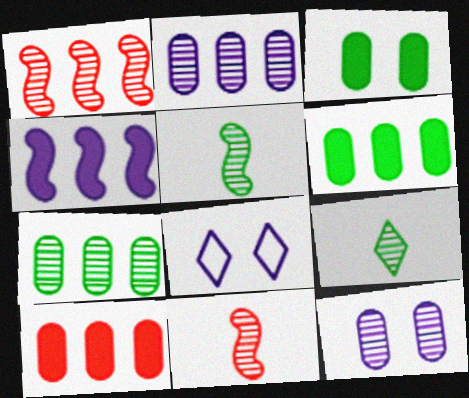[[1, 9, 12], 
[5, 8, 10], 
[6, 8, 11]]